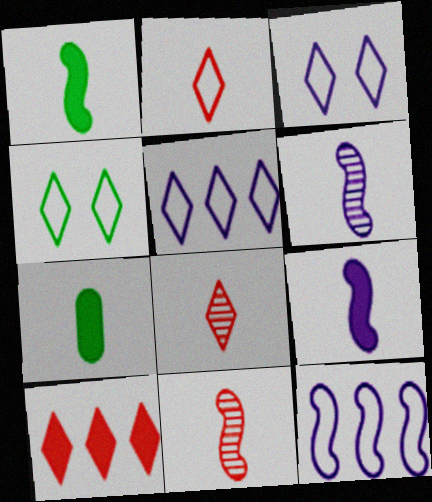[[2, 4, 5], 
[2, 6, 7]]